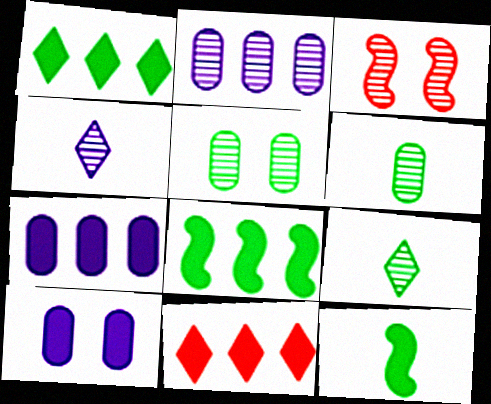[[2, 3, 9], 
[7, 8, 11], 
[10, 11, 12]]